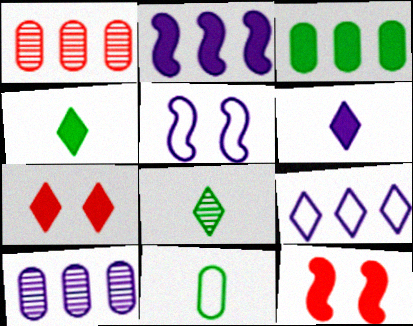[[1, 4, 5], 
[2, 9, 10], 
[3, 6, 12], 
[5, 6, 10], 
[7, 8, 9]]